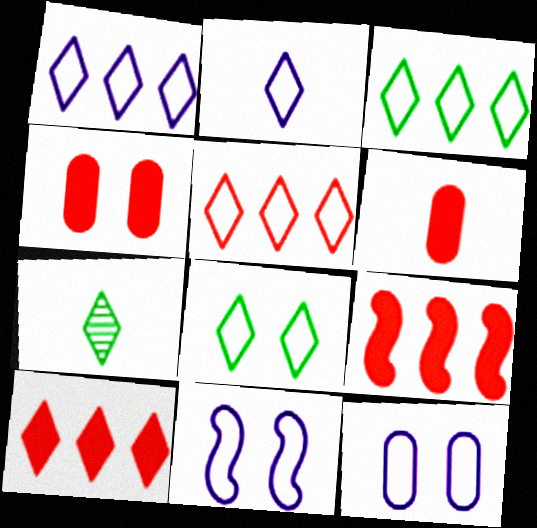[[1, 3, 5], 
[2, 5, 8], 
[7, 9, 12]]